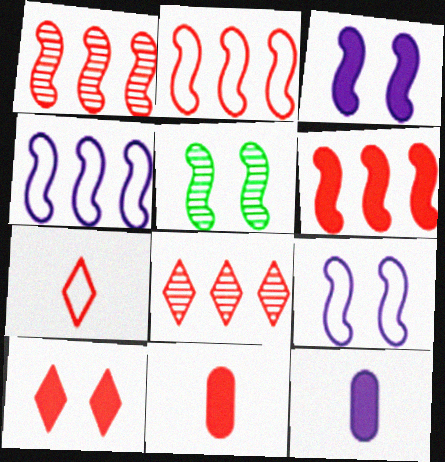[[1, 2, 6], 
[6, 10, 11], 
[7, 8, 10]]